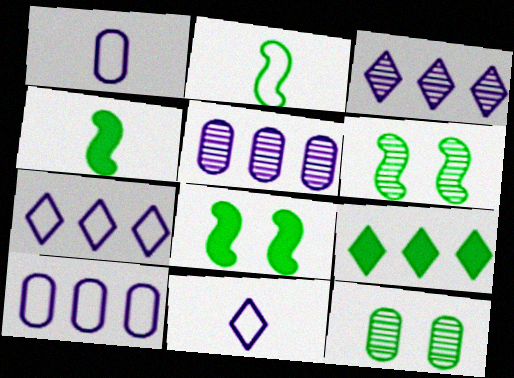[[2, 9, 12]]